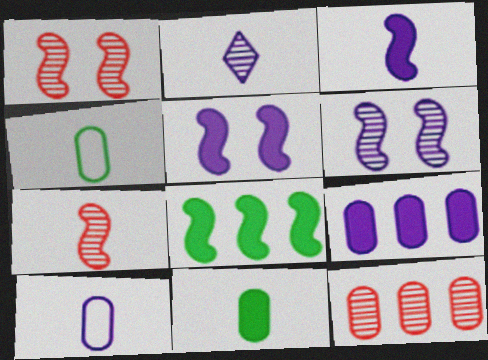[[2, 3, 10]]